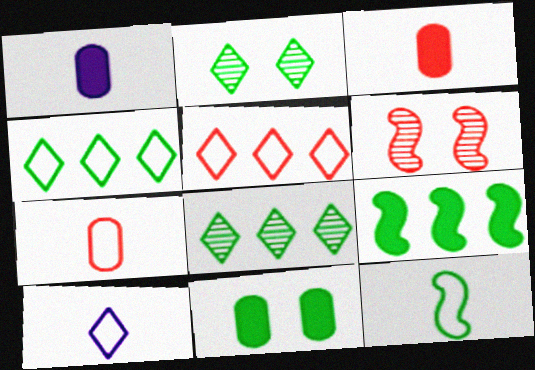[[1, 4, 6], 
[3, 5, 6], 
[7, 10, 12], 
[8, 11, 12]]